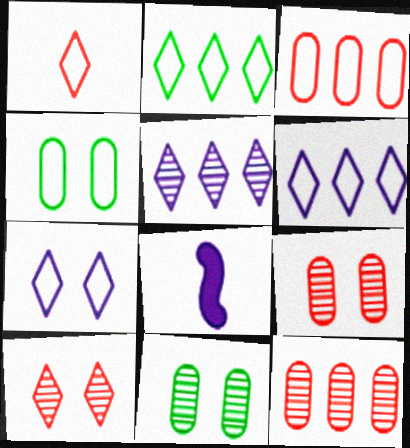[[1, 2, 7], 
[2, 8, 9]]